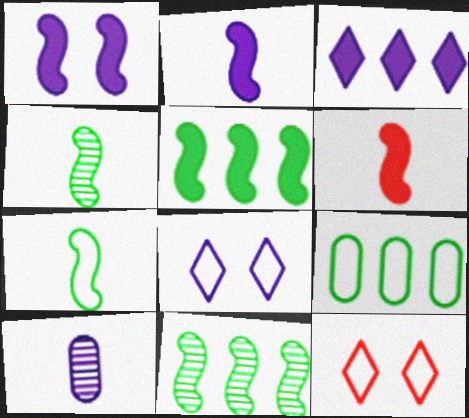[[1, 5, 6], 
[5, 10, 12]]